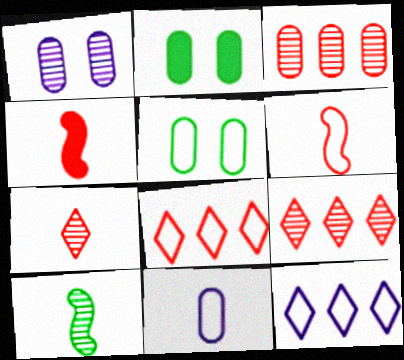[[1, 9, 10], 
[2, 3, 11], 
[5, 6, 12]]